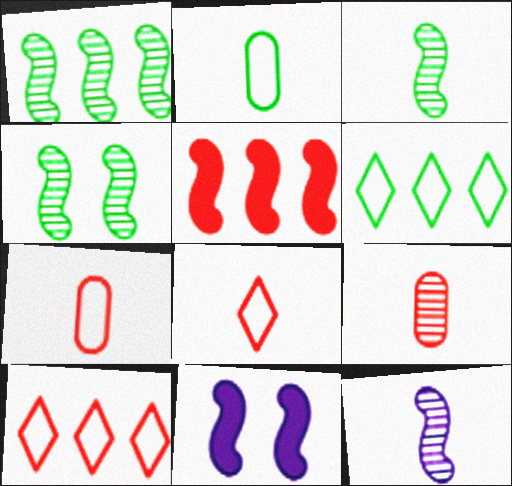[[1, 3, 4], 
[6, 9, 11]]